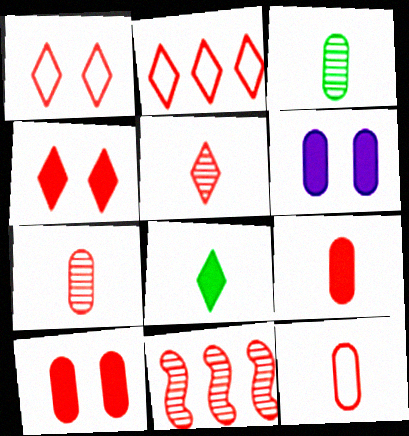[[1, 9, 11], 
[2, 4, 5], 
[4, 11, 12], 
[7, 9, 12]]